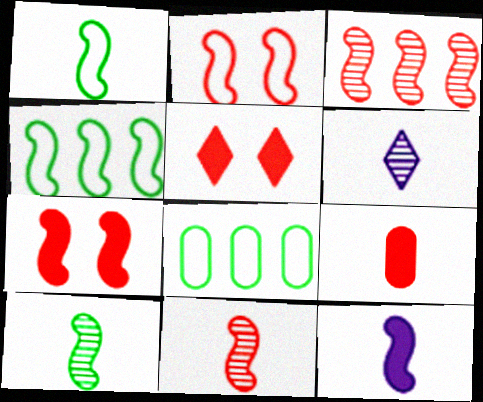[[1, 6, 9], 
[1, 11, 12], 
[6, 7, 8]]